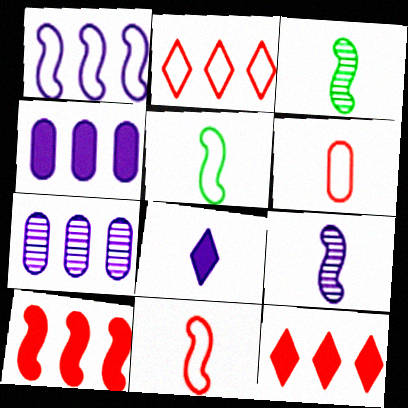[[3, 6, 8]]